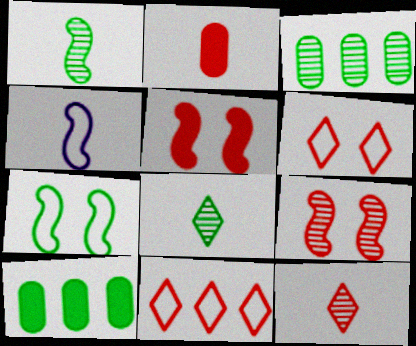[[2, 4, 8], 
[2, 9, 11], 
[7, 8, 10]]